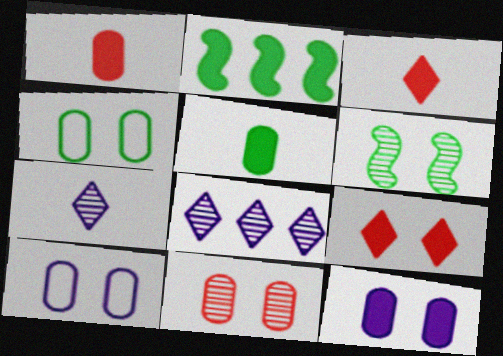[[2, 3, 12], 
[4, 11, 12], 
[6, 9, 10]]